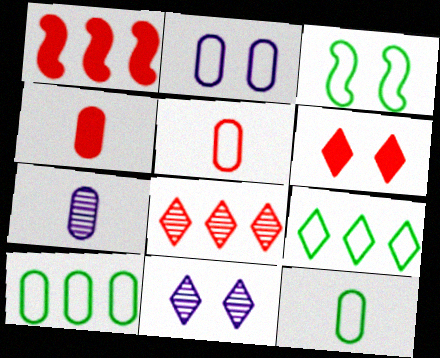[[1, 4, 6], 
[1, 11, 12], 
[2, 5, 10], 
[3, 9, 12], 
[4, 7, 12]]